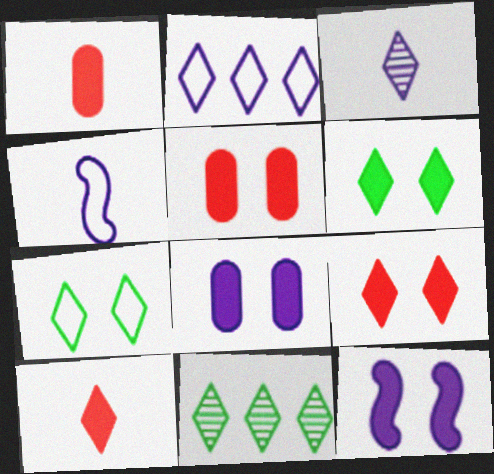[[4, 5, 11], 
[5, 6, 12]]